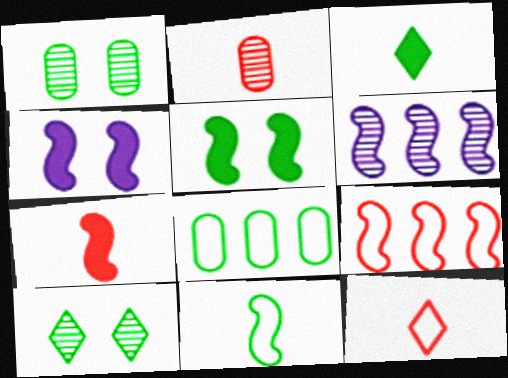[[2, 6, 10], 
[2, 7, 12]]